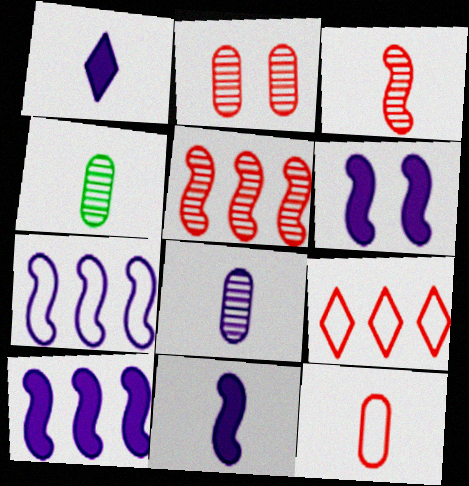[[4, 6, 9], 
[6, 10, 11]]